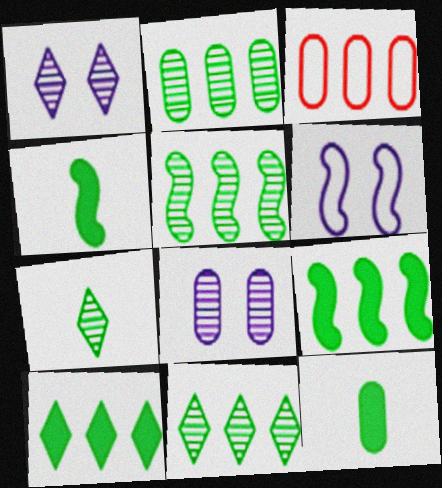[[1, 3, 4], 
[2, 5, 11], 
[3, 8, 12]]